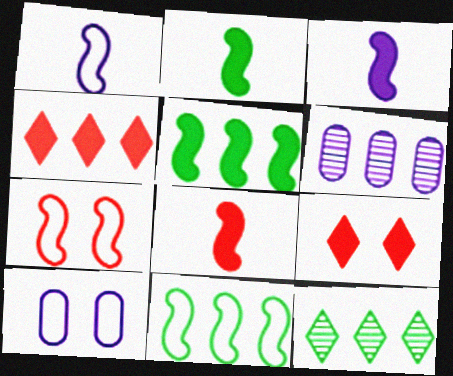[[1, 7, 11], 
[2, 3, 8], 
[4, 6, 11], 
[8, 10, 12]]